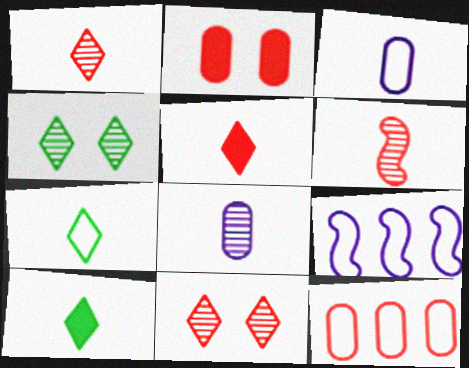[[3, 6, 10]]